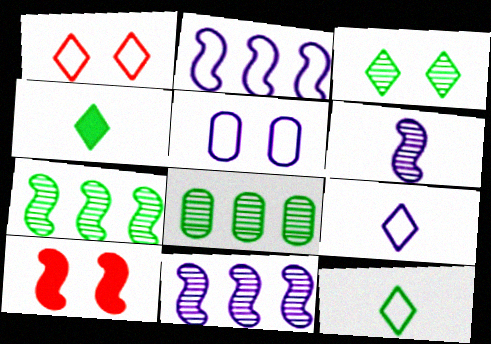[[2, 5, 9], 
[3, 5, 10], 
[8, 9, 10]]